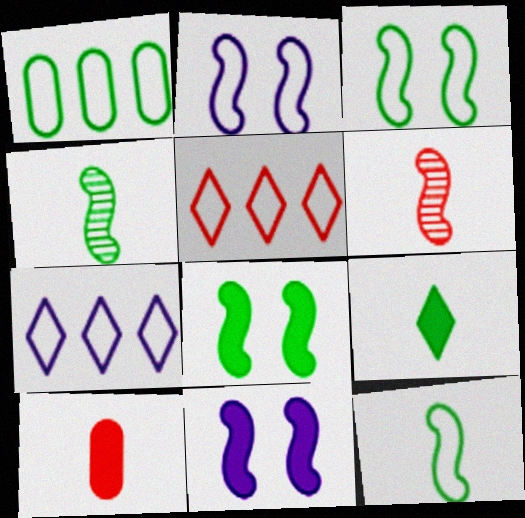[]